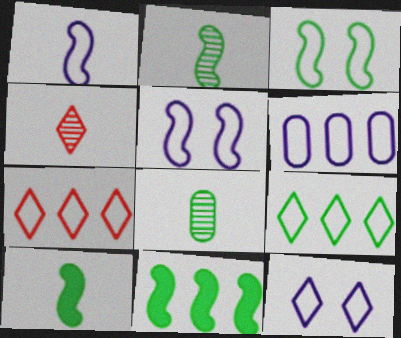[[1, 6, 12], 
[2, 3, 11]]